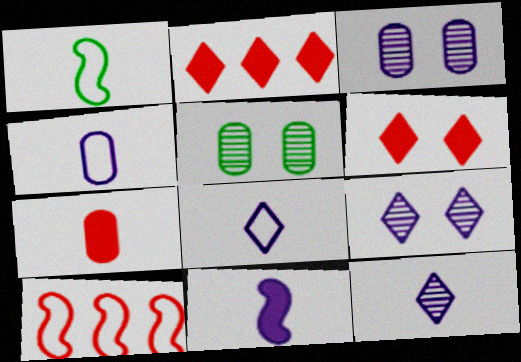[[1, 2, 3], 
[1, 7, 12], 
[4, 11, 12]]